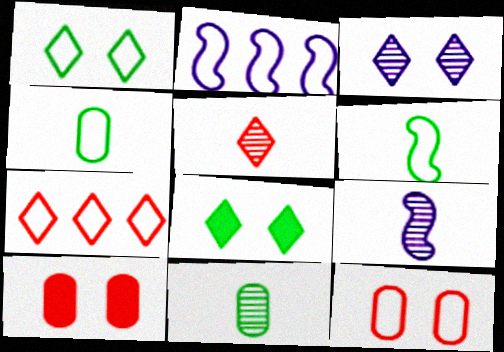[[5, 9, 11]]